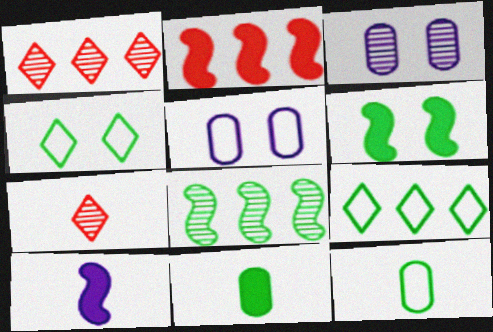[[2, 6, 10], 
[3, 7, 8], 
[4, 8, 11], 
[7, 10, 12]]